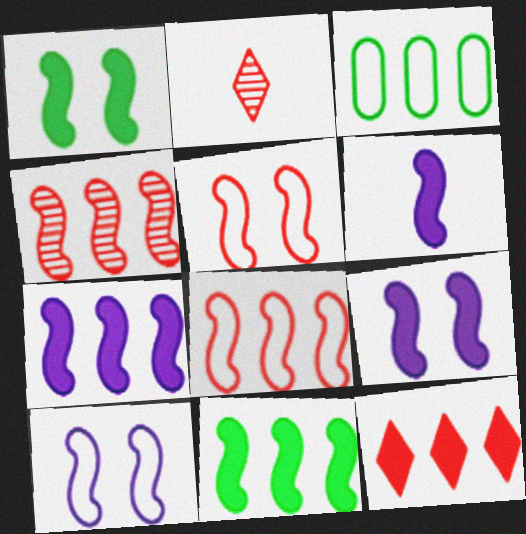[[2, 3, 9], 
[6, 7, 9]]